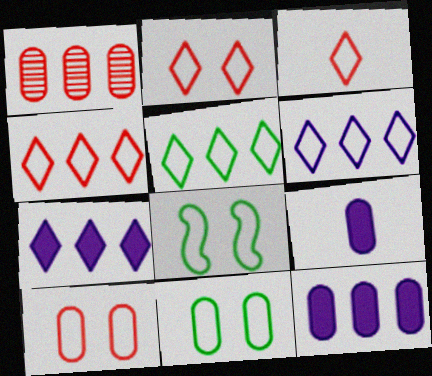[[1, 9, 11], 
[2, 3, 4], 
[4, 5, 6]]